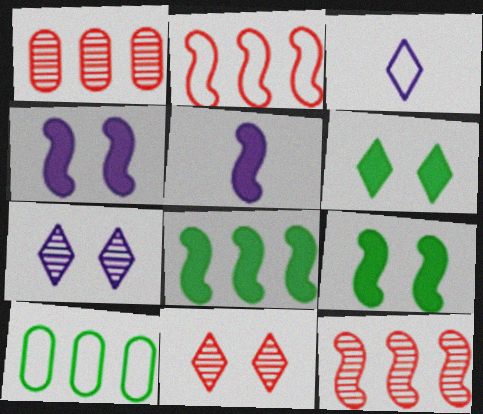[[1, 3, 9], 
[5, 10, 11]]